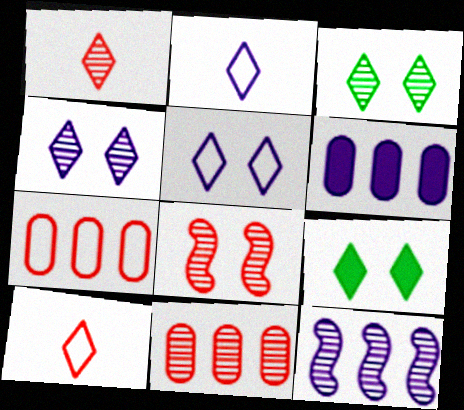[[1, 8, 11]]